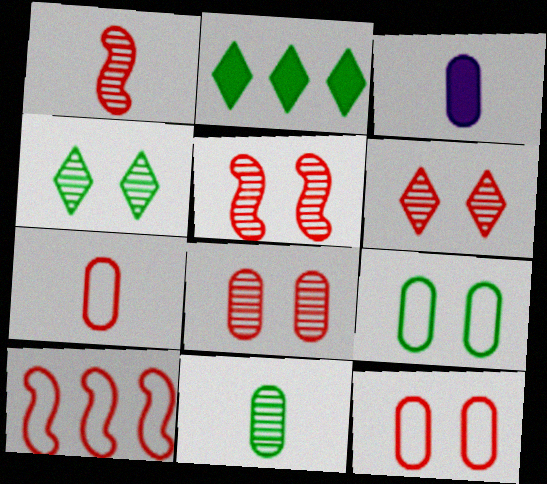[[3, 4, 10], 
[3, 7, 11], 
[5, 6, 8]]